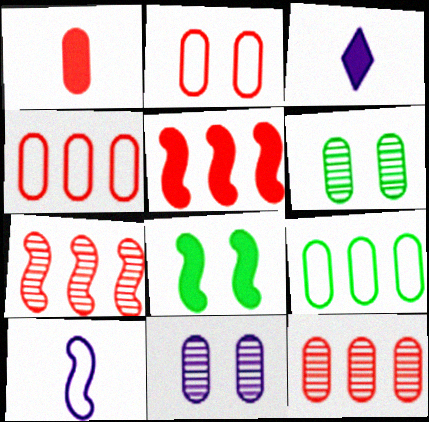[[1, 2, 12], 
[1, 9, 11], 
[7, 8, 10]]